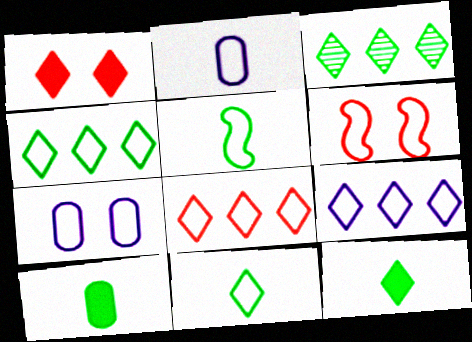[[2, 4, 6], 
[4, 8, 9], 
[5, 7, 8]]